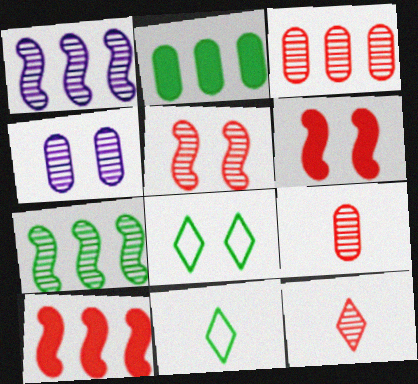[[3, 5, 12], 
[4, 6, 8], 
[4, 7, 12], 
[4, 10, 11]]